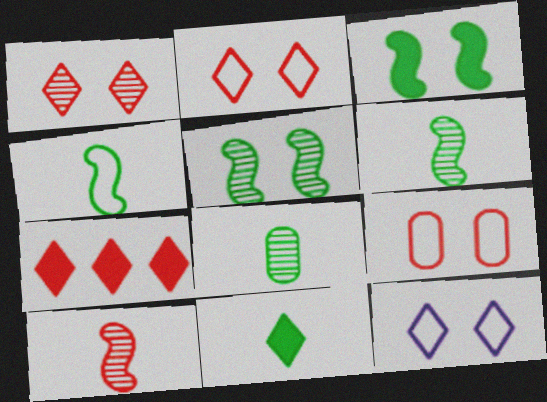[[4, 8, 11], 
[7, 9, 10]]